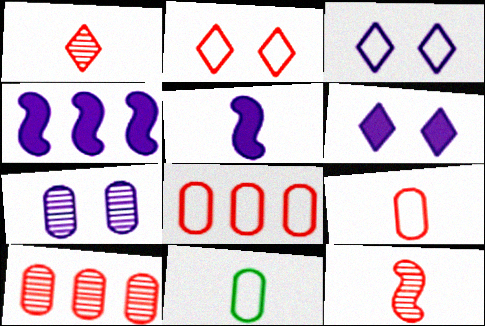[[1, 5, 11]]